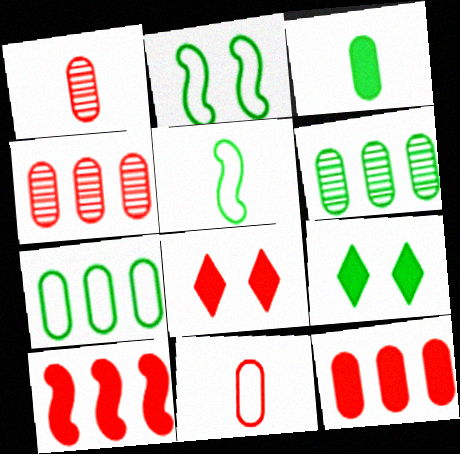[[5, 6, 9]]